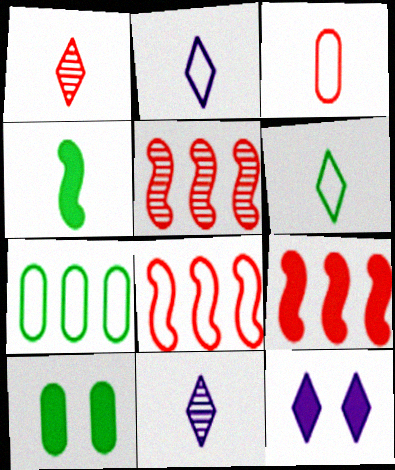[[2, 5, 10], 
[3, 4, 11], 
[5, 8, 9], 
[8, 10, 11]]